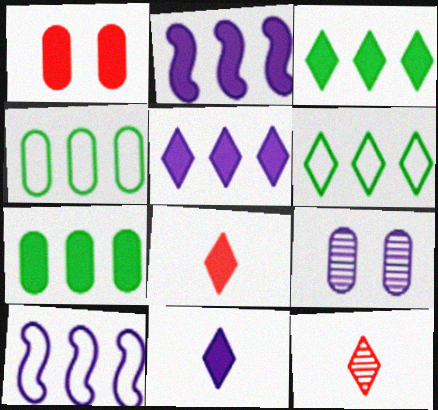[[9, 10, 11]]